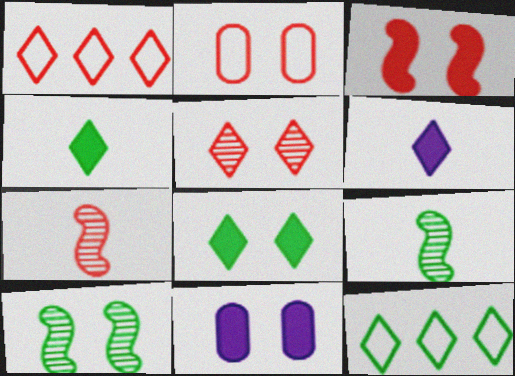[[1, 9, 11], 
[2, 3, 5], 
[3, 8, 11], 
[5, 6, 12], 
[7, 11, 12]]